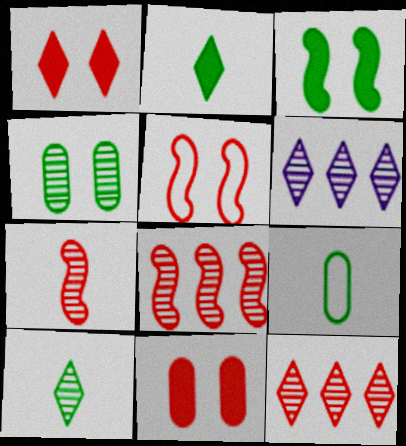[[4, 6, 7]]